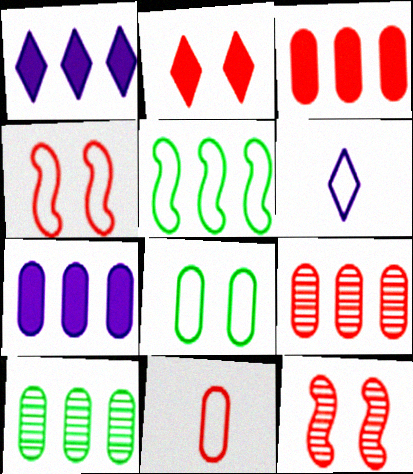[[1, 5, 9]]